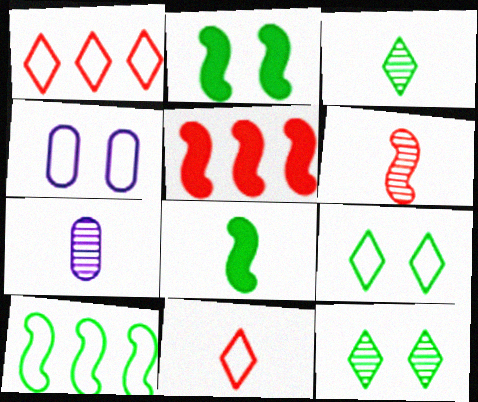[[1, 2, 7], 
[3, 4, 5], 
[3, 6, 7], 
[4, 10, 11], 
[5, 7, 9], 
[7, 8, 11]]